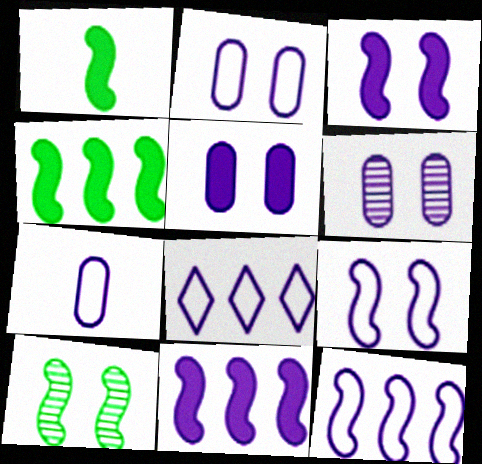[[2, 5, 6], 
[7, 8, 9]]